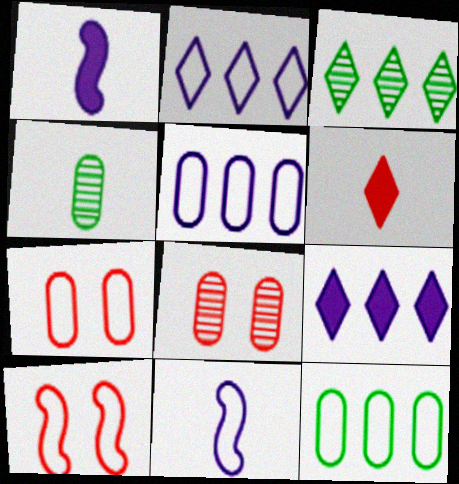[[1, 3, 7], 
[4, 6, 11], 
[4, 9, 10]]